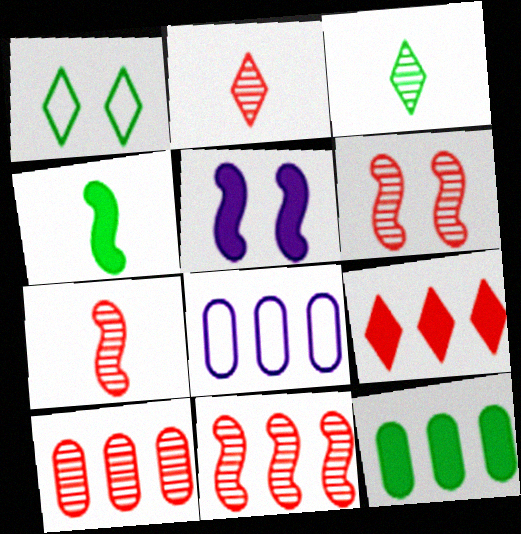[[2, 6, 10], 
[6, 7, 11], 
[8, 10, 12]]